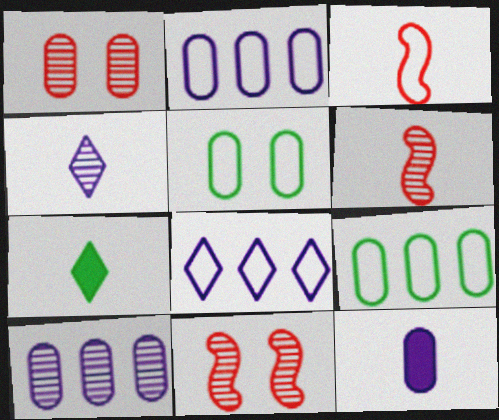[[1, 9, 12], 
[2, 7, 11], 
[3, 5, 8]]